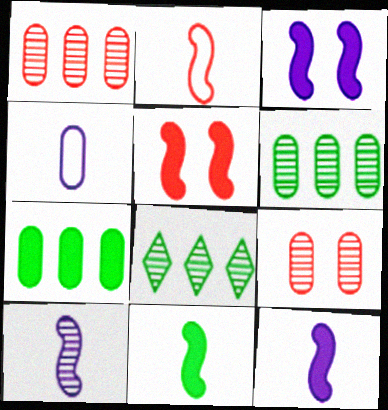[[2, 10, 11], 
[4, 5, 8], 
[4, 7, 9], 
[8, 9, 10]]